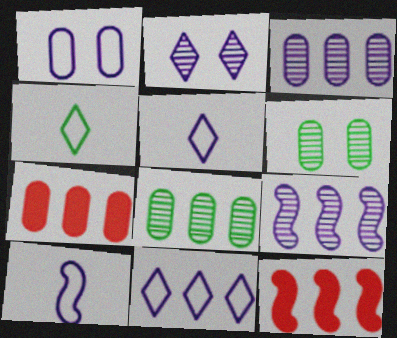[[1, 10, 11], 
[5, 6, 12], 
[8, 11, 12]]